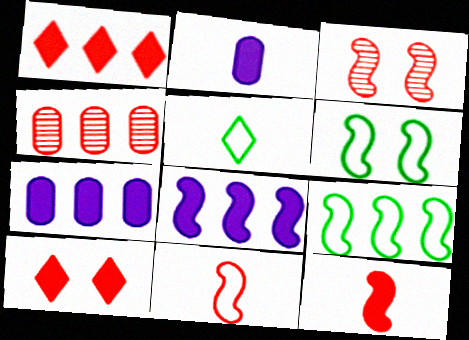[[3, 5, 7], 
[4, 10, 11]]